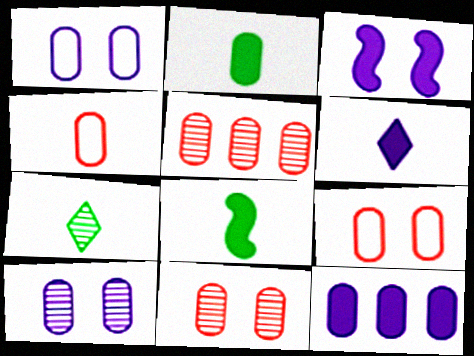[[1, 2, 5], 
[3, 6, 12]]